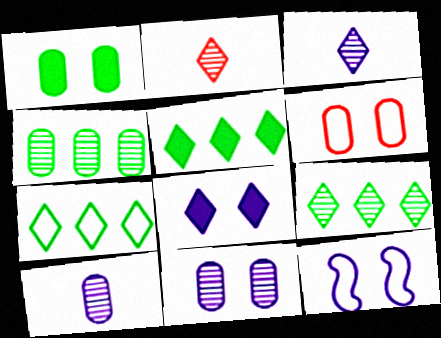[[1, 6, 11], 
[2, 7, 8], 
[5, 7, 9], 
[8, 11, 12]]